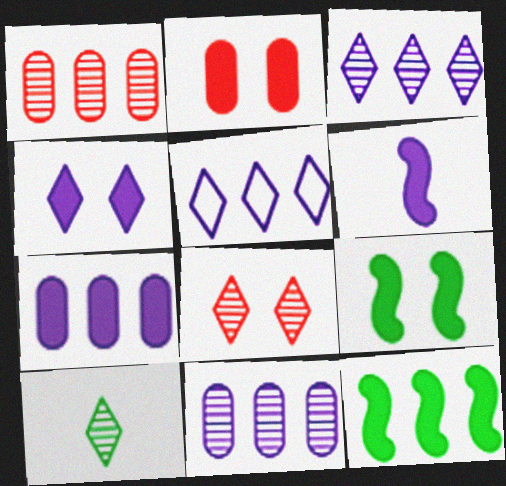[[1, 5, 12], 
[2, 4, 9], 
[3, 8, 10], 
[4, 6, 7]]